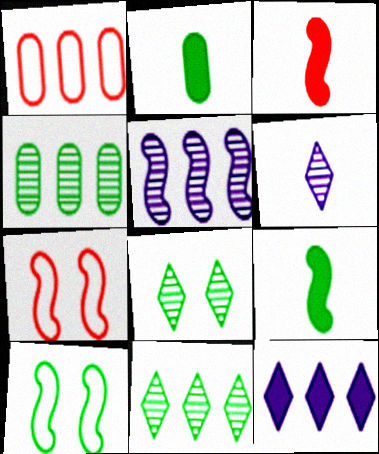[[2, 10, 11], 
[3, 5, 10], 
[5, 7, 9]]